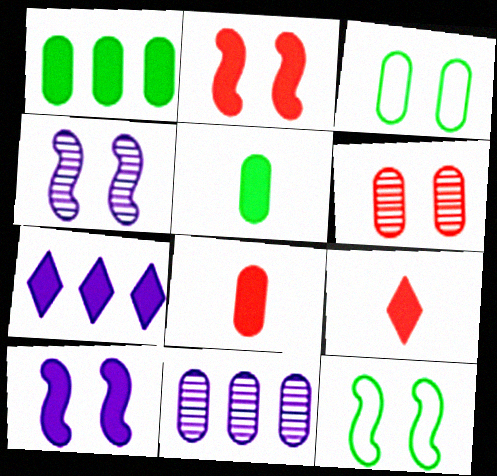[[1, 9, 10], 
[2, 4, 12], 
[2, 5, 7], 
[3, 8, 11], 
[9, 11, 12]]